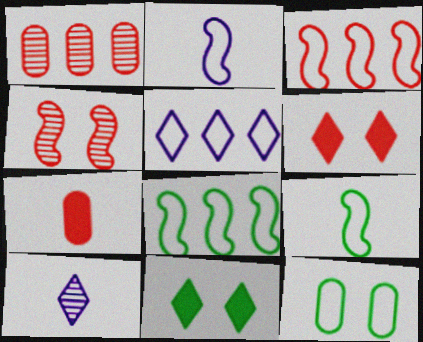[[1, 2, 11], 
[7, 9, 10]]